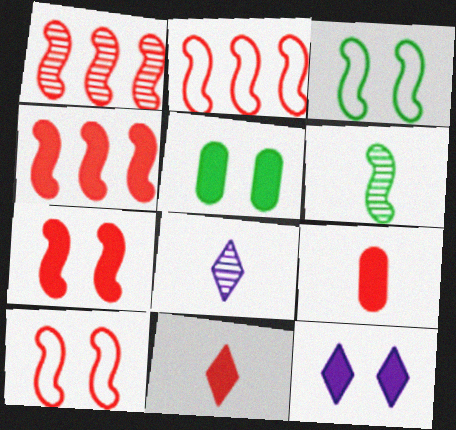[[1, 2, 4], 
[2, 5, 8], 
[5, 7, 12]]